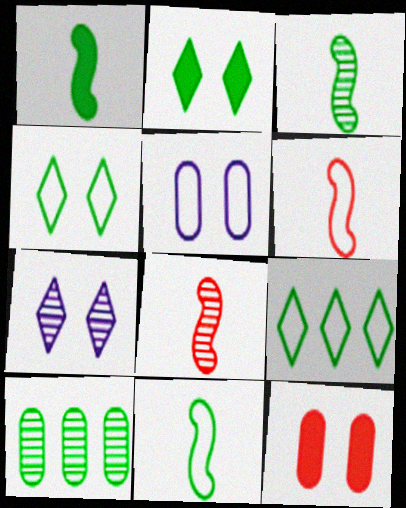[[1, 3, 11], 
[1, 4, 10], 
[2, 10, 11], 
[5, 6, 9], 
[7, 8, 10]]